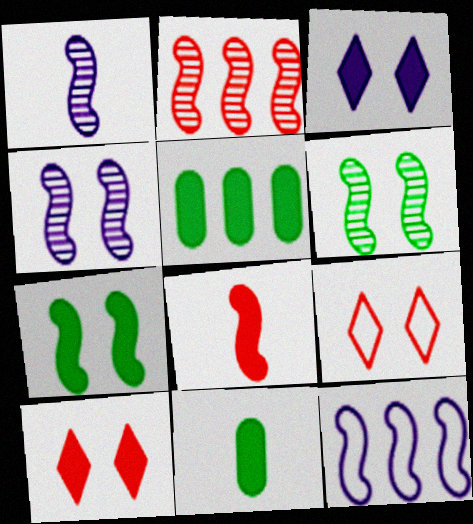[[1, 2, 6], 
[1, 5, 9], 
[3, 5, 8], 
[6, 8, 12]]